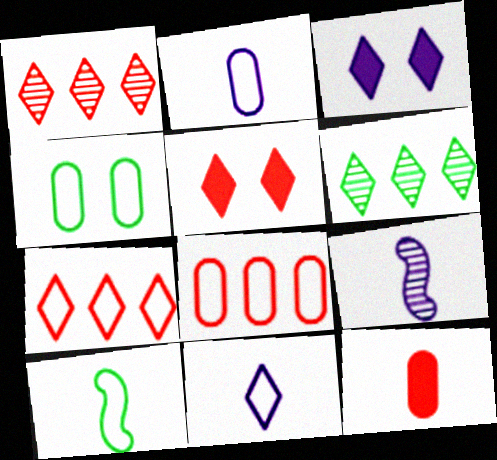[[2, 4, 8], 
[5, 6, 11]]